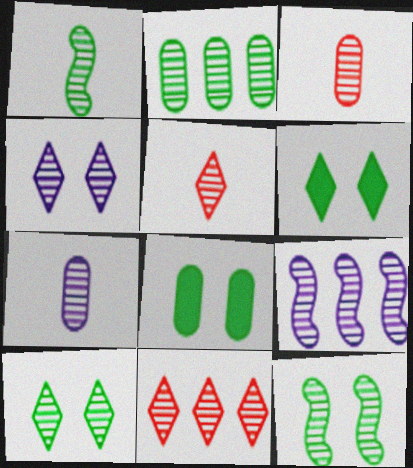[[1, 2, 10], 
[1, 5, 7], 
[2, 9, 11], 
[3, 9, 10], 
[4, 7, 9], 
[7, 11, 12]]